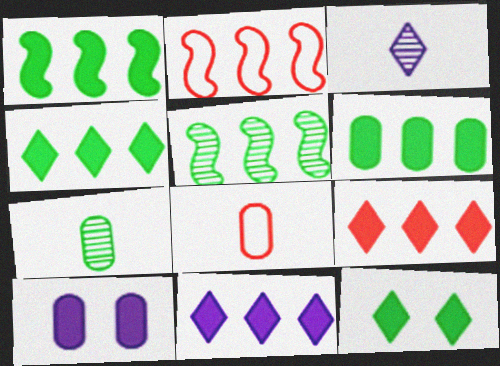[[1, 4, 6], 
[4, 9, 11]]